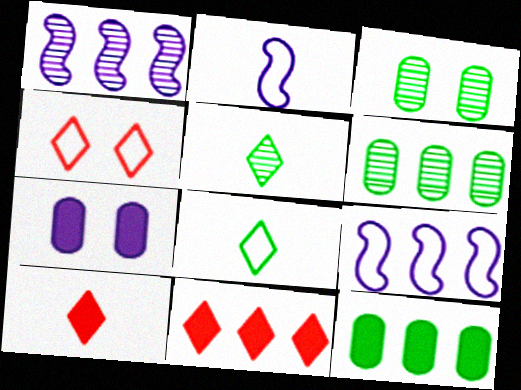[[2, 3, 11], 
[3, 9, 10], 
[6, 9, 11]]